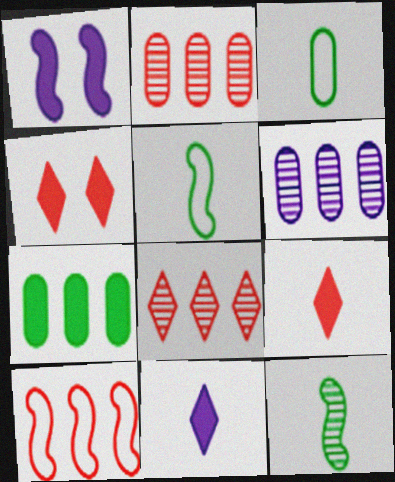[[1, 3, 8], 
[1, 7, 9], 
[1, 10, 12], 
[4, 5, 6]]